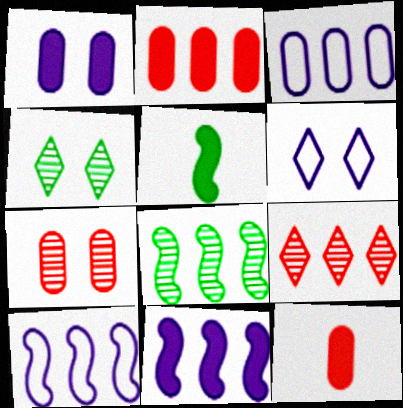[[4, 10, 12], 
[6, 8, 12]]